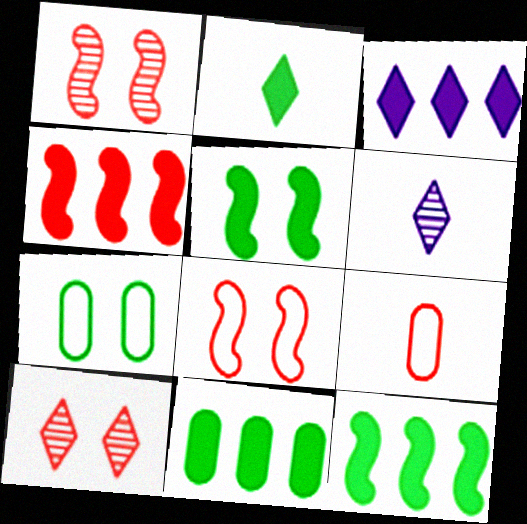[[2, 5, 11], 
[3, 4, 11], 
[4, 6, 7], 
[4, 9, 10], 
[6, 8, 11]]